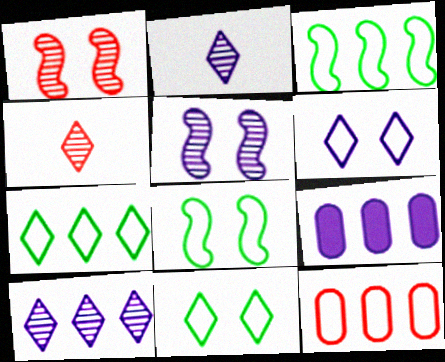[[4, 8, 9]]